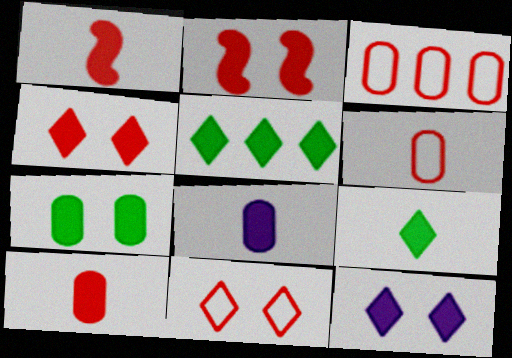[[1, 8, 9], 
[2, 5, 8], 
[2, 7, 12]]